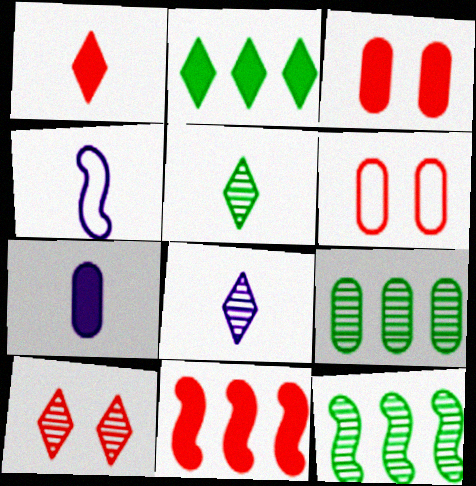[[1, 3, 11], 
[4, 7, 8], 
[6, 7, 9]]